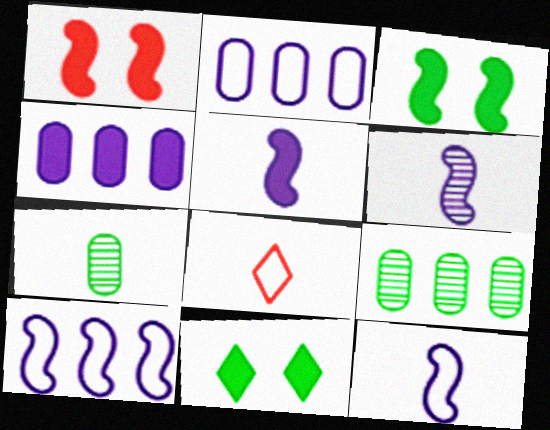[[5, 6, 12], 
[5, 7, 8]]